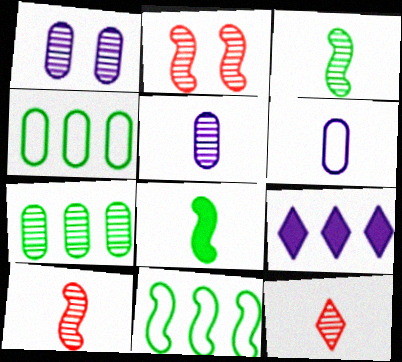[[3, 5, 12], 
[6, 8, 12]]